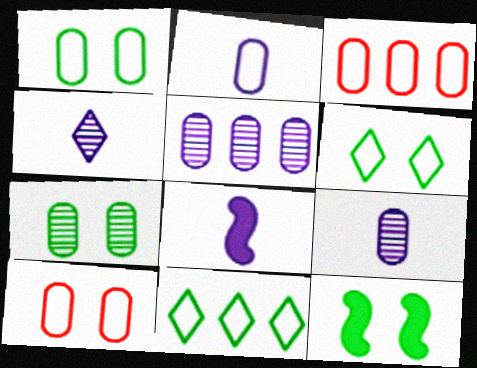[[1, 2, 3], 
[2, 4, 8], 
[3, 4, 12], 
[6, 7, 12]]